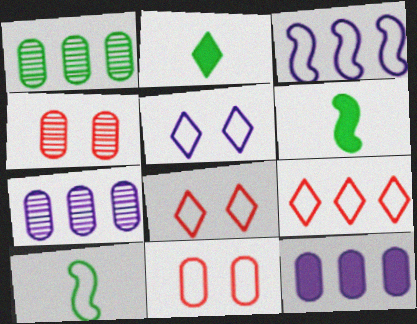[[2, 3, 4], 
[6, 7, 8]]